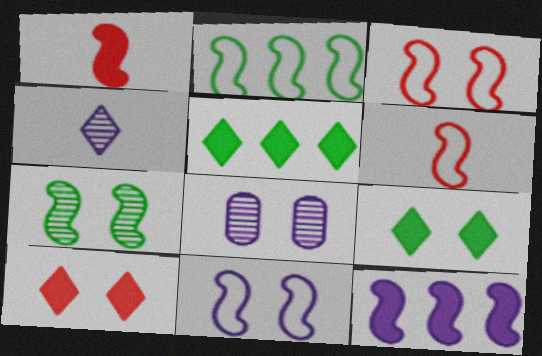[[2, 6, 11], 
[3, 8, 9], 
[5, 6, 8], 
[6, 7, 12]]